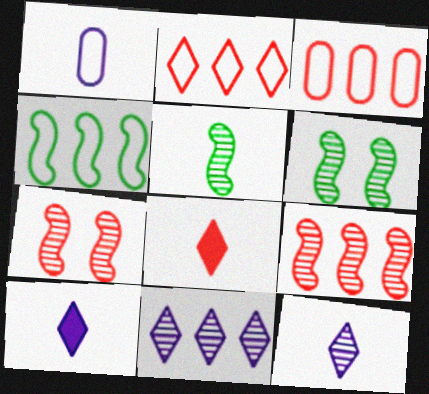[[1, 5, 8], 
[3, 6, 10], 
[3, 7, 8]]